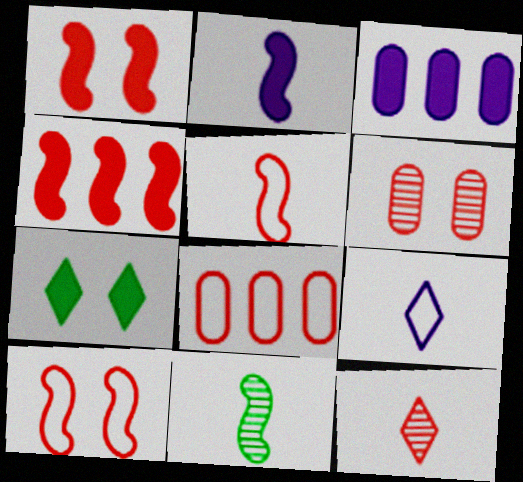[[1, 8, 12], 
[2, 5, 11]]